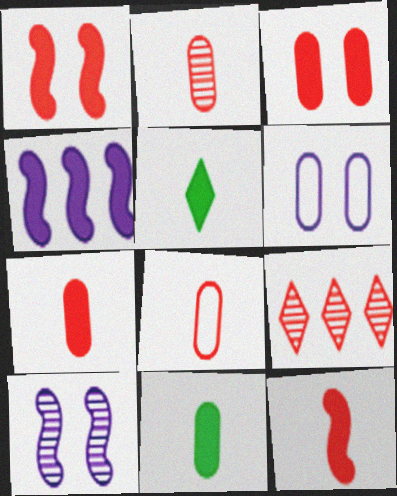[[1, 8, 9], 
[2, 7, 8], 
[3, 4, 5]]